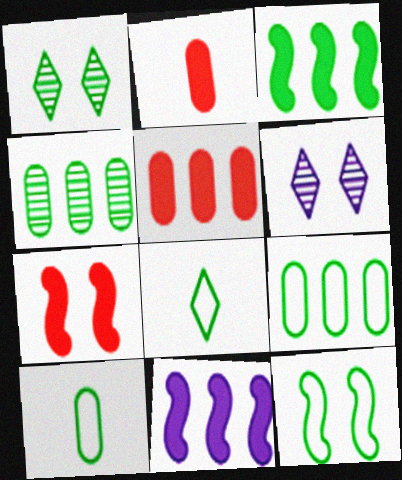[[1, 3, 10], 
[8, 9, 12]]